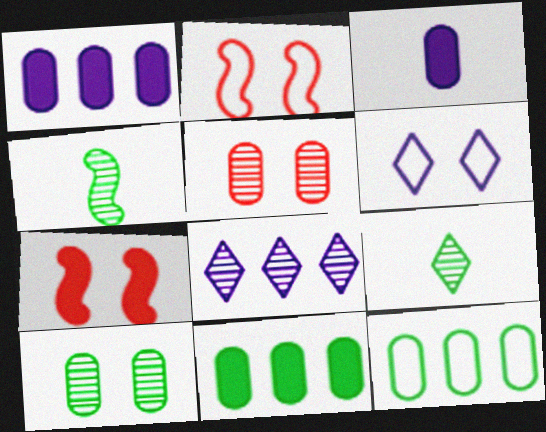[[1, 2, 9], 
[3, 5, 12], 
[4, 5, 8], 
[6, 7, 10]]